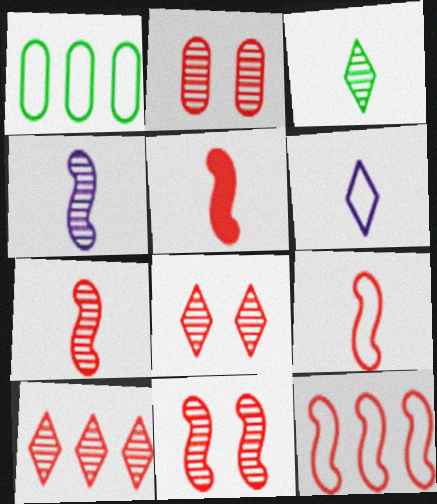[[2, 7, 10], 
[2, 8, 11], 
[5, 7, 9], 
[5, 11, 12]]